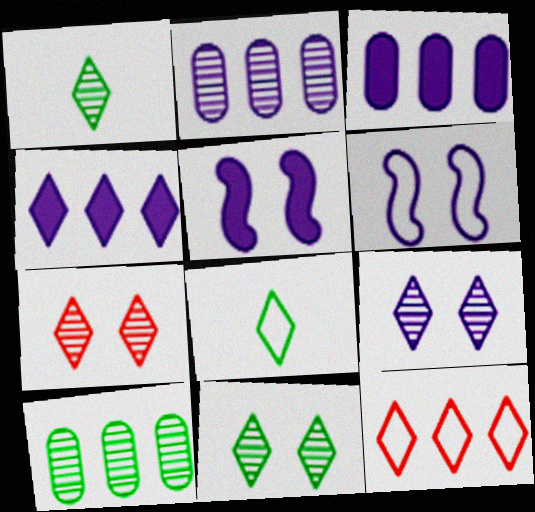[[4, 7, 8], 
[7, 9, 11]]